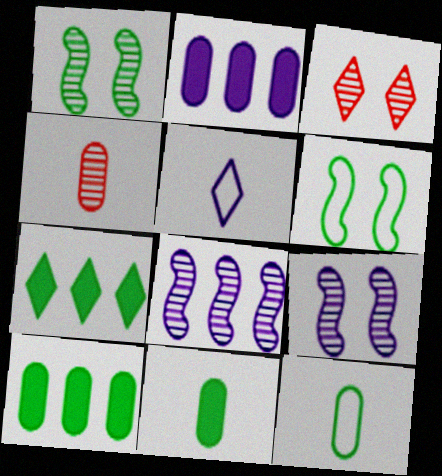[[1, 7, 12], 
[2, 5, 9], 
[3, 5, 7]]